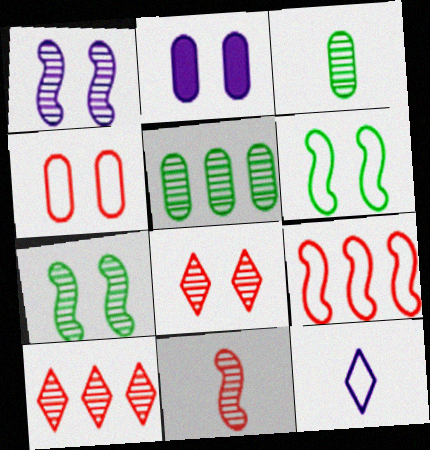[[1, 3, 10], 
[2, 6, 8]]